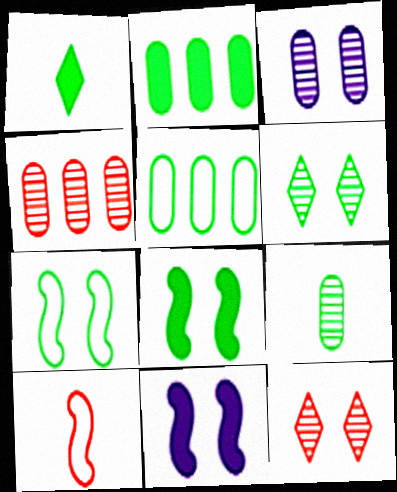[[1, 2, 8], 
[3, 4, 9]]